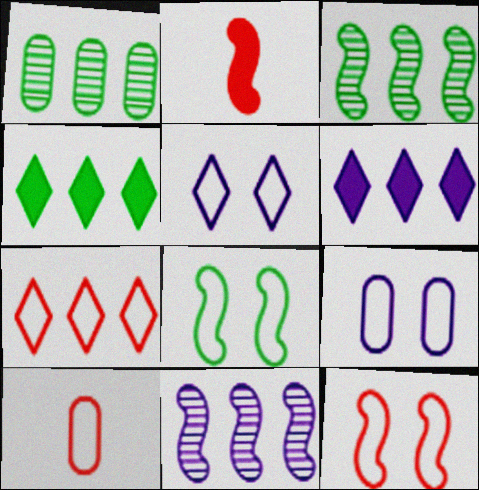[[1, 2, 5], 
[2, 8, 11], 
[7, 10, 12]]